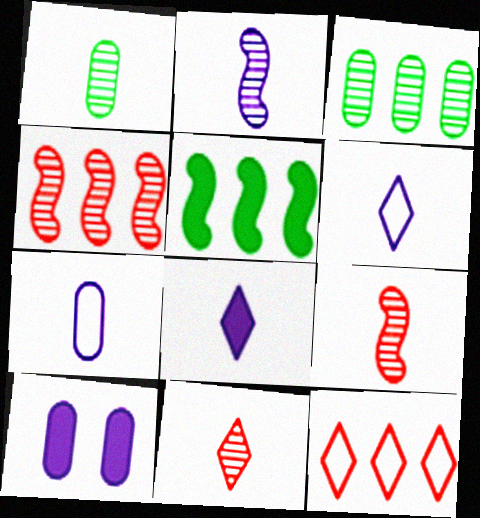[[1, 2, 11], 
[2, 7, 8]]